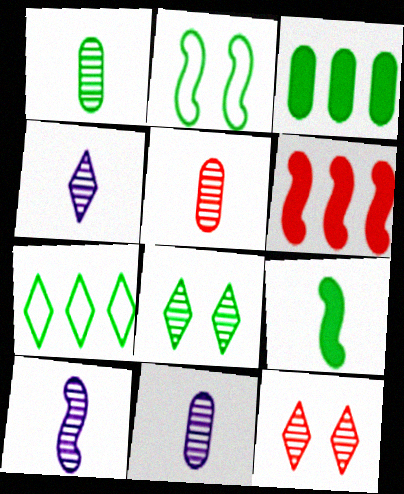[[1, 5, 11], 
[2, 6, 10], 
[4, 10, 11]]